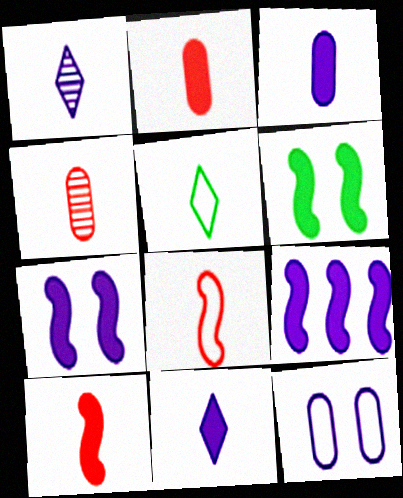[[1, 9, 12], 
[6, 9, 10]]